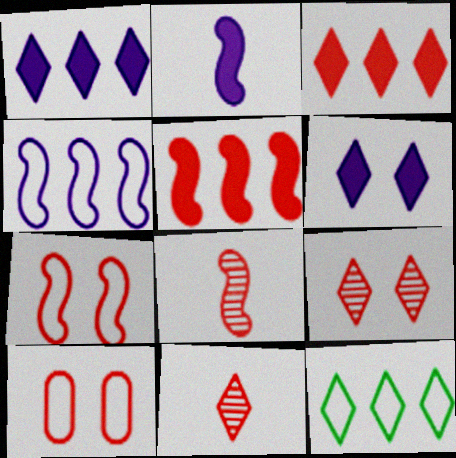[[3, 8, 10], 
[5, 7, 8], 
[5, 10, 11], 
[6, 11, 12]]